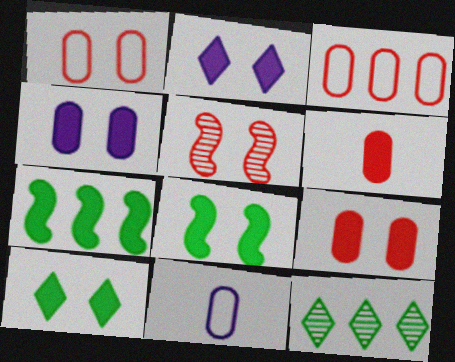[[2, 6, 7], 
[2, 8, 9]]